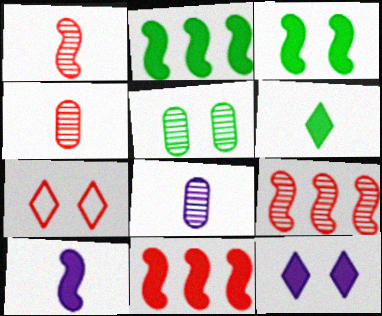[[2, 7, 8], 
[3, 10, 11], 
[4, 7, 11]]